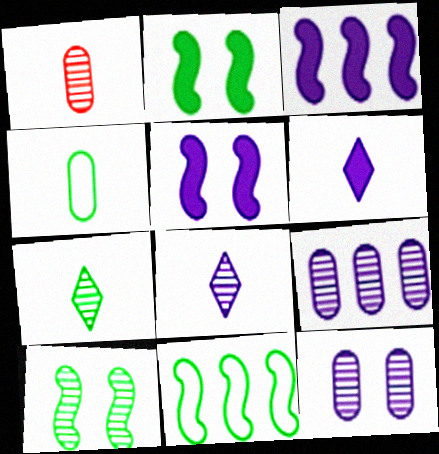[]